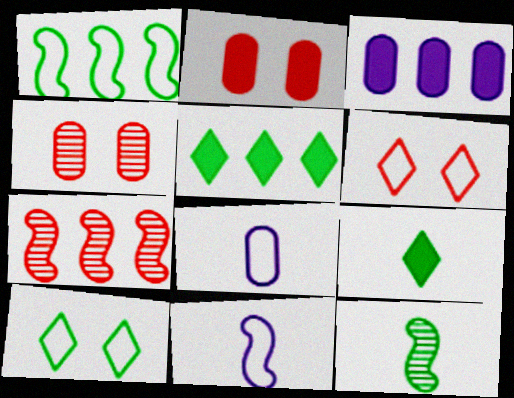[[1, 6, 8], 
[3, 6, 12], 
[4, 5, 11]]